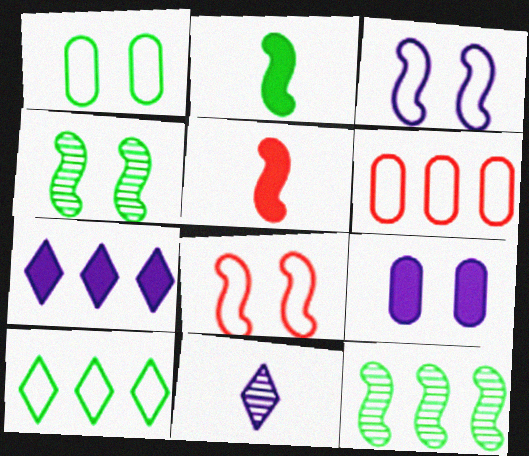[[3, 5, 12], 
[6, 7, 12]]